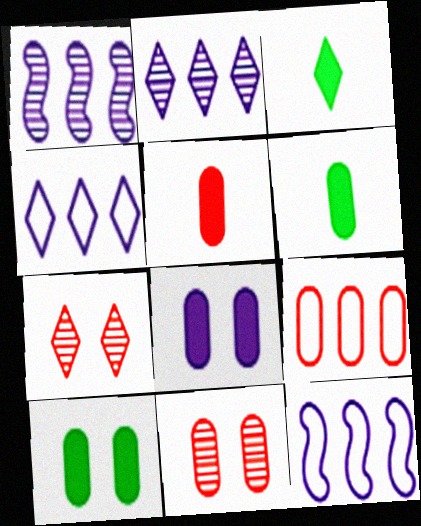[[3, 4, 7], 
[3, 11, 12], 
[5, 9, 11], 
[6, 7, 12]]